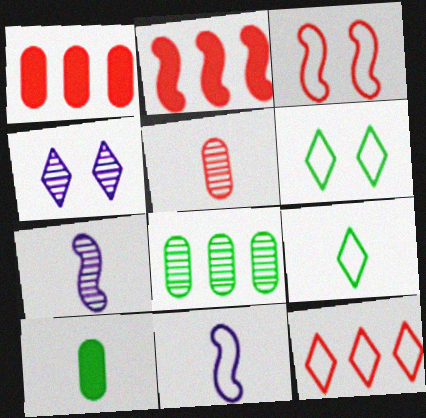[[1, 6, 7]]